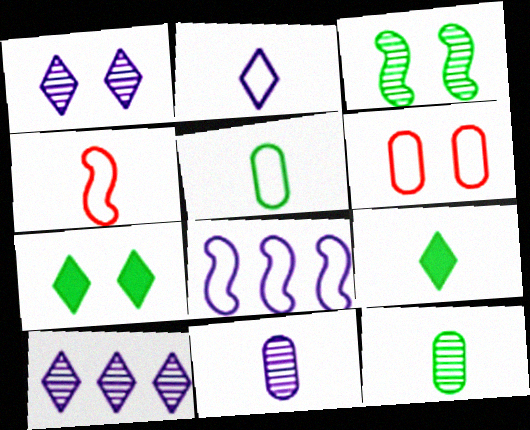[[2, 4, 5], 
[4, 9, 11]]